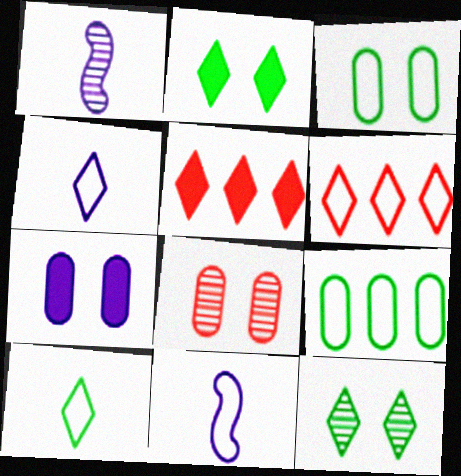[[1, 3, 5], 
[3, 6, 11], 
[3, 7, 8], 
[4, 5, 12]]